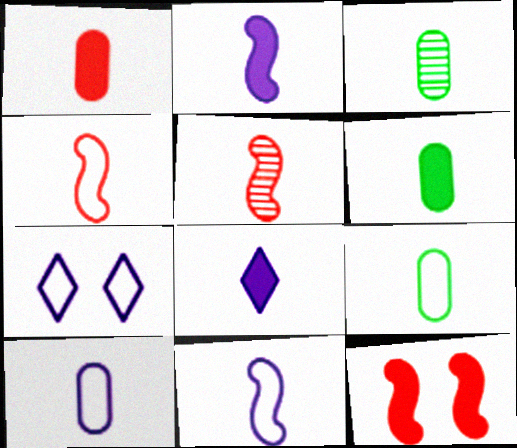[[1, 3, 10], 
[3, 4, 8], 
[3, 6, 9], 
[5, 8, 9]]